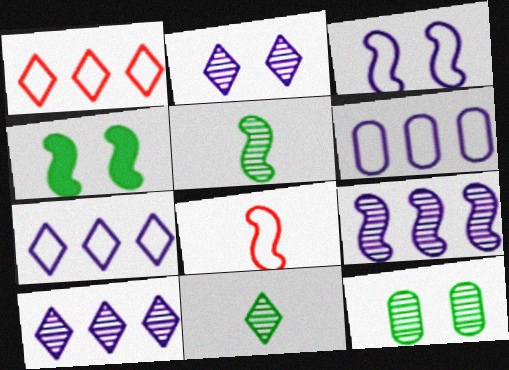[[4, 8, 9]]